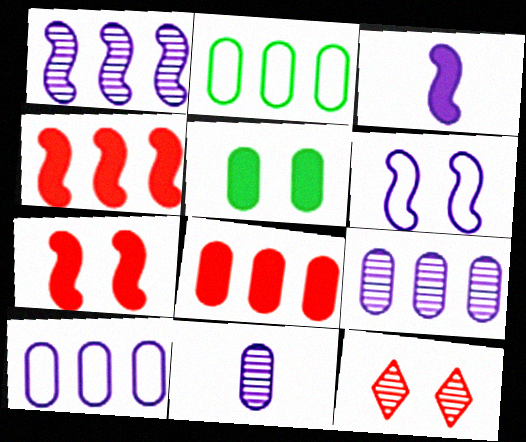[[1, 3, 6], 
[2, 3, 12], 
[2, 8, 9], 
[5, 6, 12]]